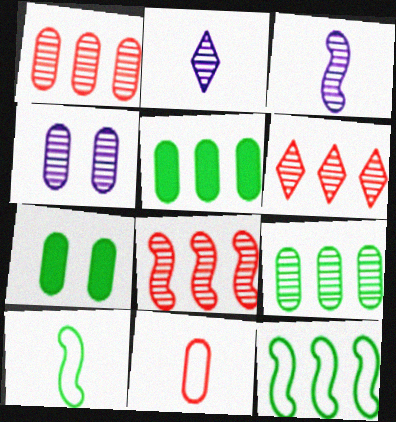[[1, 6, 8], 
[4, 5, 11]]